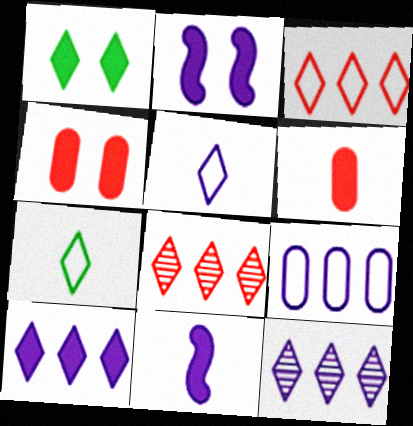[[1, 2, 4], 
[1, 5, 8]]